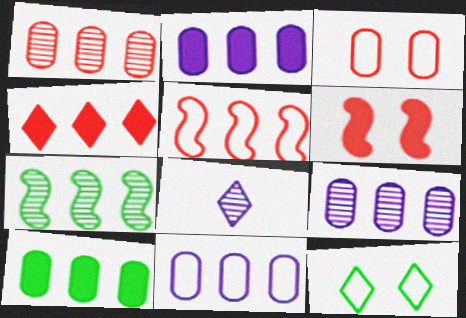[[1, 4, 5], 
[1, 10, 11], 
[2, 9, 11], 
[4, 7, 11], 
[4, 8, 12]]